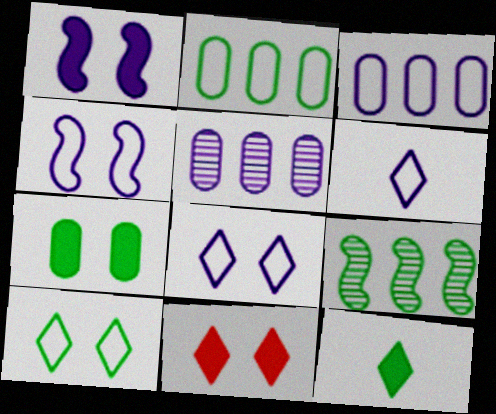[[1, 5, 6], 
[1, 7, 11], 
[3, 4, 6]]